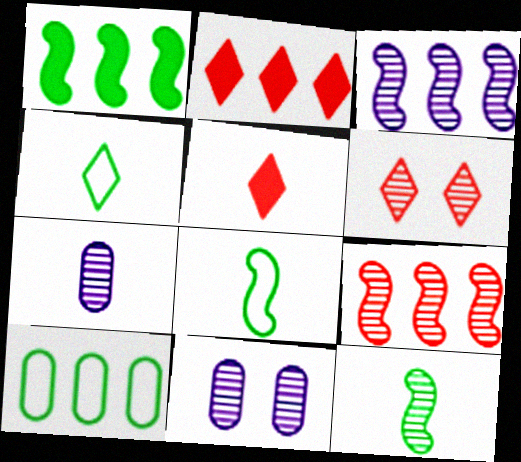[[2, 3, 10], 
[2, 8, 11], 
[5, 7, 8]]